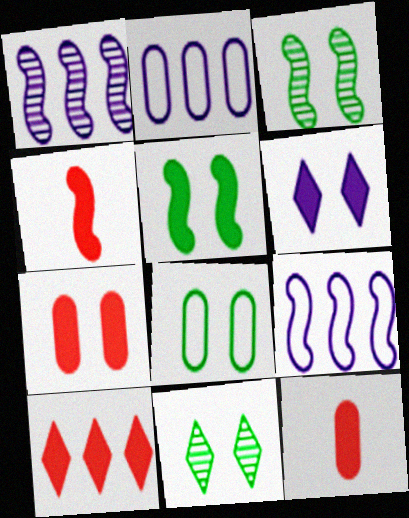[[2, 4, 11], 
[3, 4, 9], 
[4, 7, 10], 
[5, 6, 7], 
[5, 8, 11], 
[9, 11, 12]]